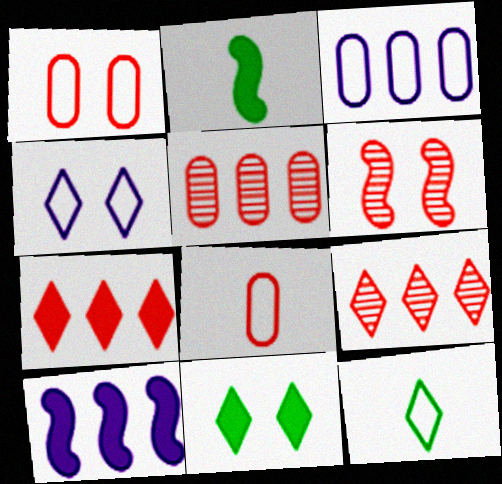[[2, 4, 5], 
[6, 7, 8]]